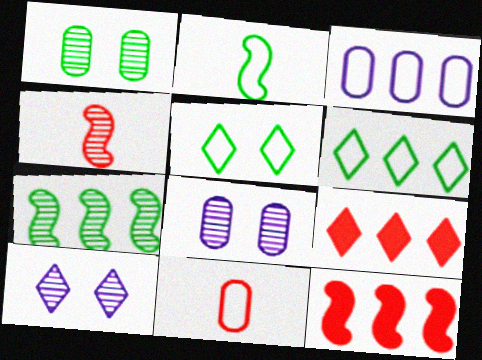[[2, 8, 9], 
[3, 7, 9]]